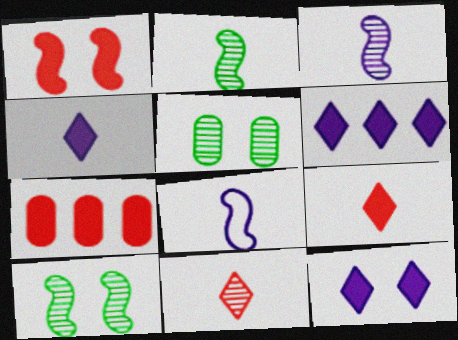[[1, 7, 9], 
[4, 6, 12]]